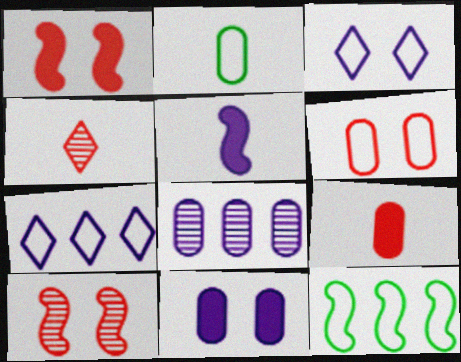[[2, 4, 5], 
[3, 5, 8], 
[4, 11, 12], 
[5, 10, 12]]